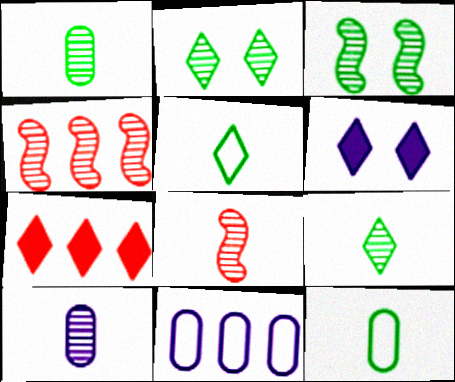[[2, 4, 10], 
[4, 6, 12], 
[8, 9, 10]]